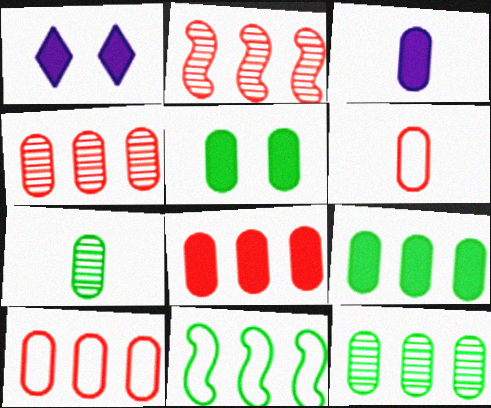[[3, 5, 8], 
[3, 6, 7], 
[4, 8, 10]]